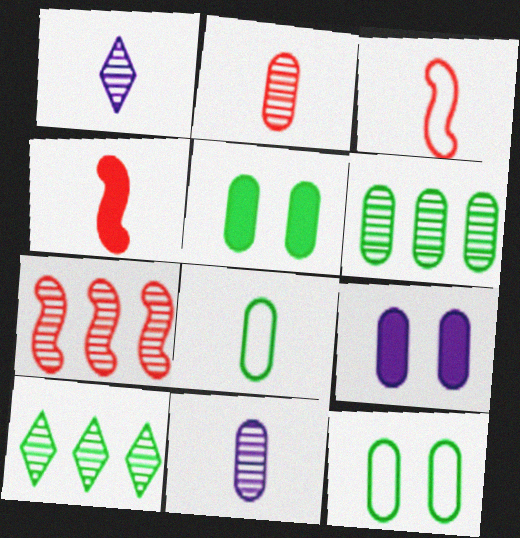[[1, 4, 8], 
[3, 9, 10], 
[5, 6, 8]]